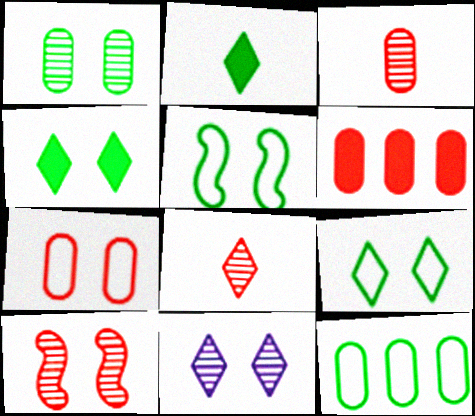[[1, 4, 5], 
[1, 10, 11], 
[3, 6, 7]]